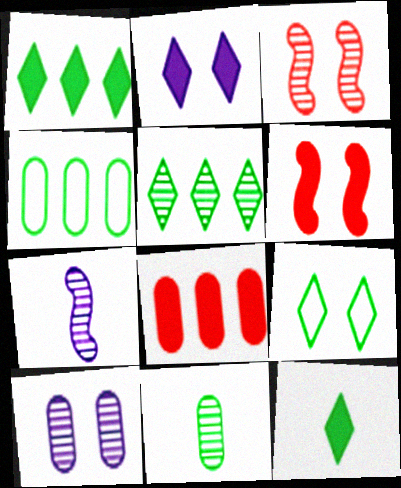[[5, 9, 12], 
[6, 9, 10], 
[7, 8, 9]]